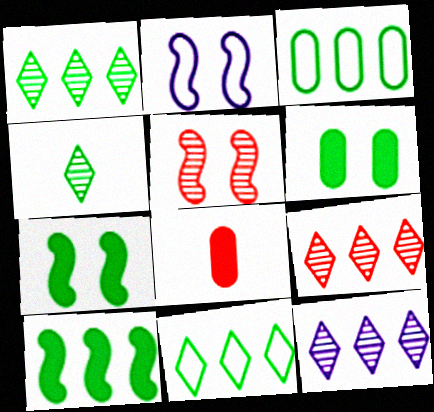[[1, 2, 8], 
[1, 3, 10], 
[1, 9, 12], 
[2, 5, 7], 
[3, 4, 7]]